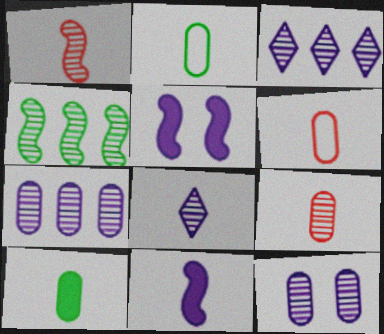[]